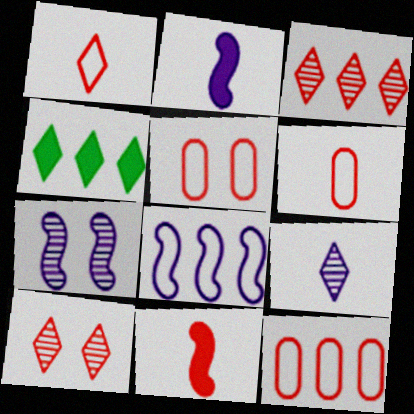[[2, 7, 8], 
[3, 5, 11], 
[4, 6, 7], 
[5, 6, 12], 
[10, 11, 12]]